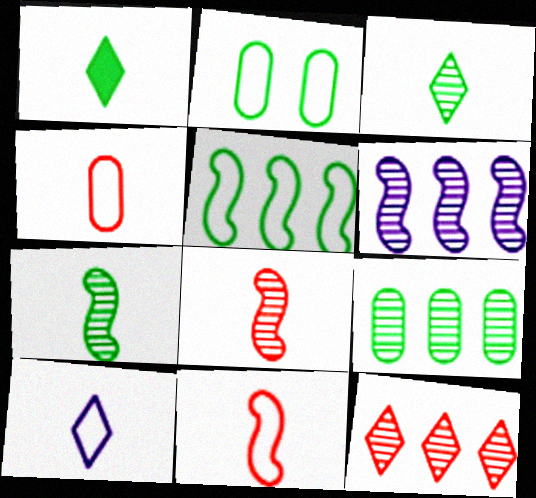[[6, 9, 12]]